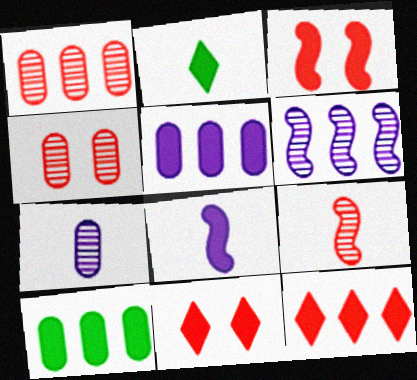[[2, 3, 5], 
[8, 10, 11]]